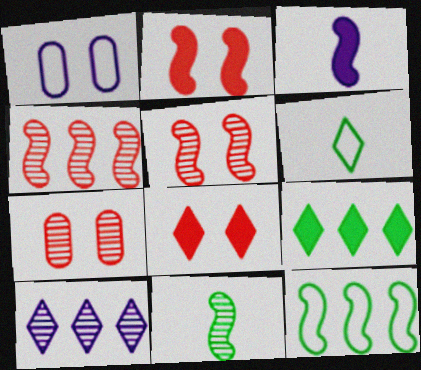[[1, 3, 10], 
[3, 5, 12], 
[6, 8, 10], 
[7, 10, 11]]